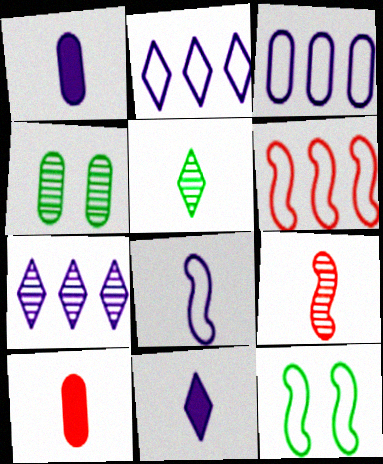[[3, 4, 10], 
[4, 6, 11], 
[4, 7, 9], 
[5, 8, 10], 
[6, 8, 12], 
[7, 10, 12]]